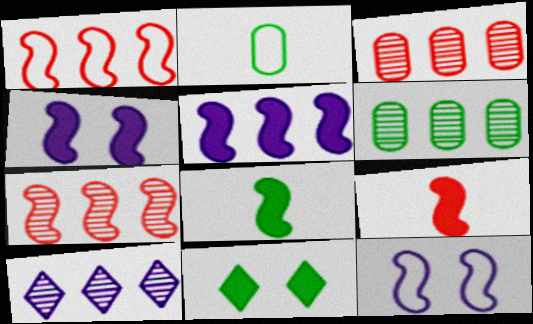[[6, 7, 10], 
[7, 8, 12]]